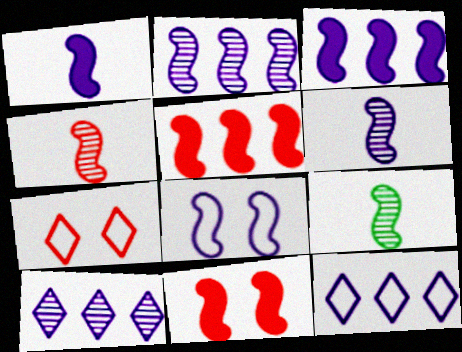[[1, 2, 8], 
[3, 6, 8], 
[4, 6, 9], 
[5, 8, 9]]